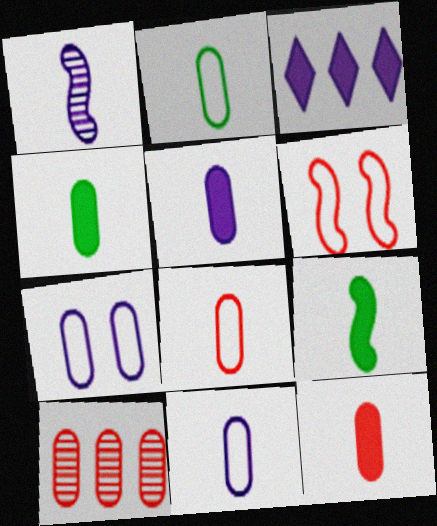[[1, 3, 7], 
[2, 8, 11], 
[4, 5, 12], 
[4, 7, 10]]